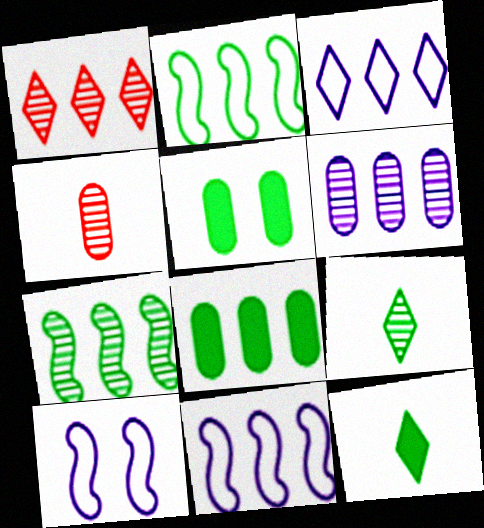[[1, 6, 7], 
[1, 8, 11], 
[2, 5, 9]]